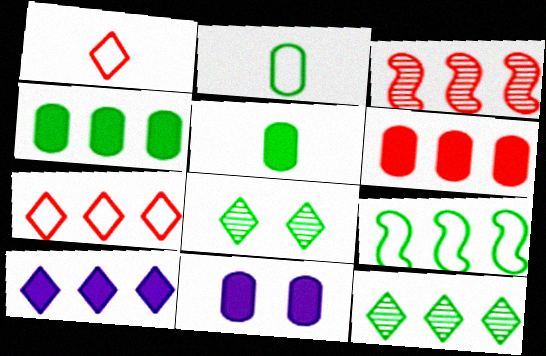[[1, 8, 10], 
[3, 6, 7], 
[4, 9, 12], 
[5, 6, 11], 
[5, 8, 9], 
[7, 10, 12]]